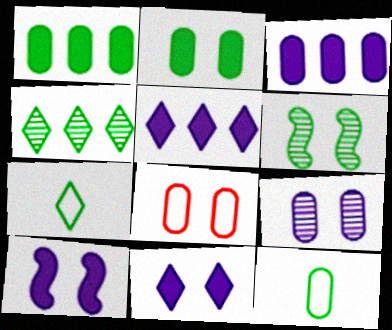[[1, 6, 7], 
[2, 8, 9], 
[6, 8, 11]]